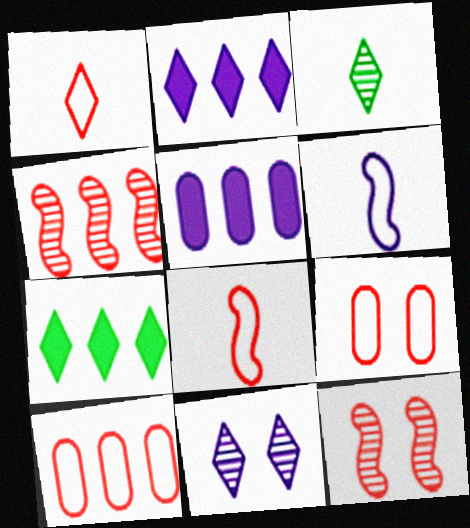[[1, 7, 11], 
[5, 6, 11]]